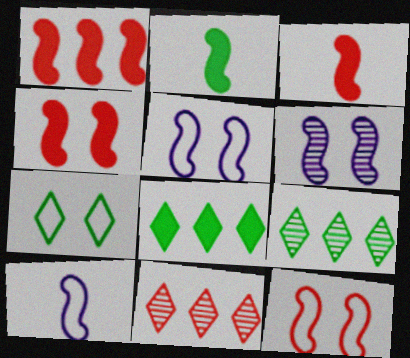[[1, 3, 4]]